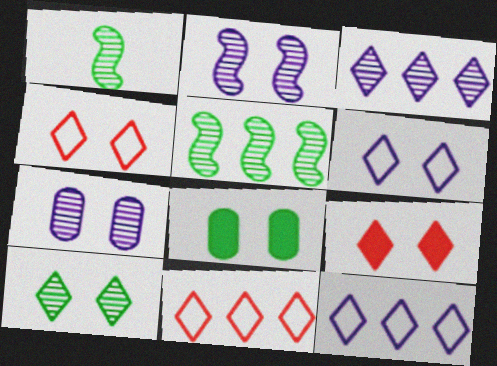[[2, 4, 8], 
[6, 9, 10]]